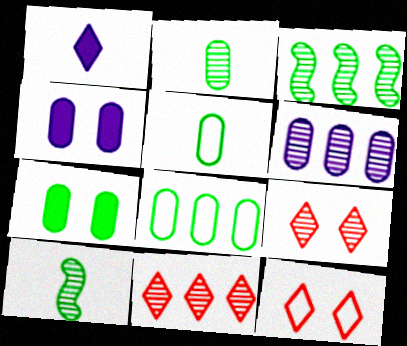[[2, 7, 8], 
[3, 6, 11], 
[6, 9, 10]]